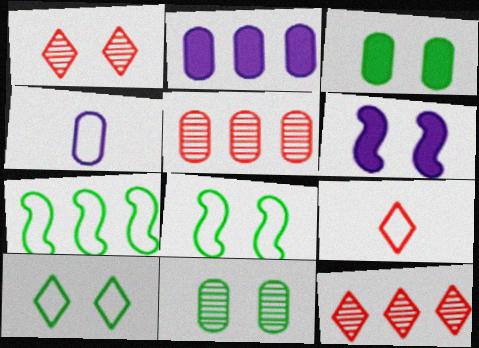[[2, 7, 12], 
[3, 4, 5]]